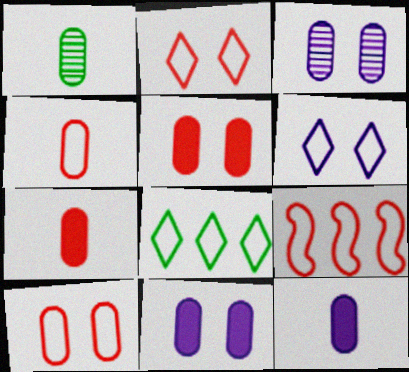[[1, 4, 12], 
[2, 4, 9]]